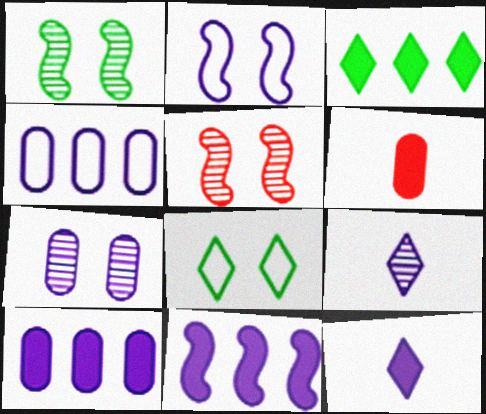[[2, 9, 10]]